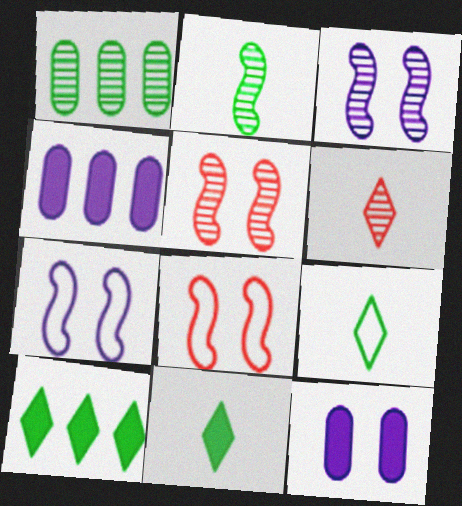[[1, 3, 6], 
[4, 5, 9]]